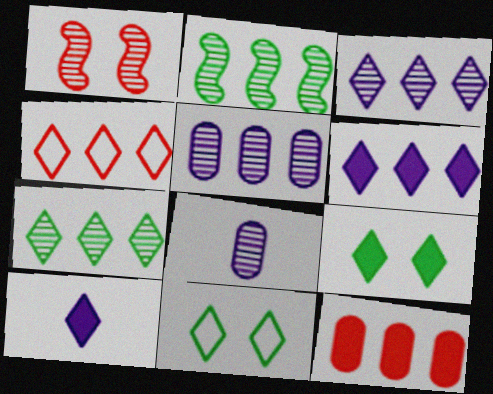[[1, 7, 8], 
[4, 6, 7]]